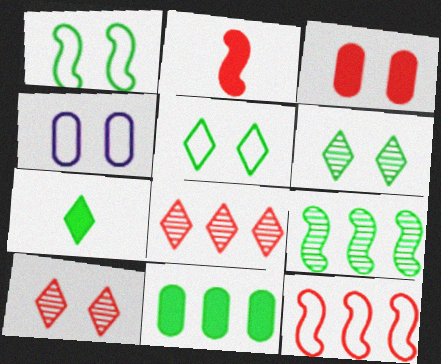[]